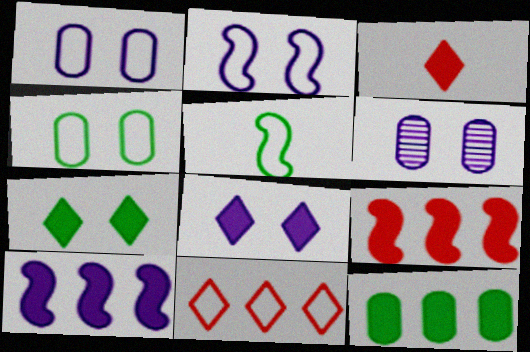[[1, 5, 11], 
[2, 6, 8]]